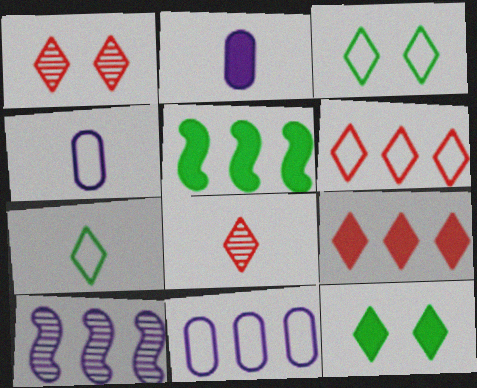[[1, 4, 5]]